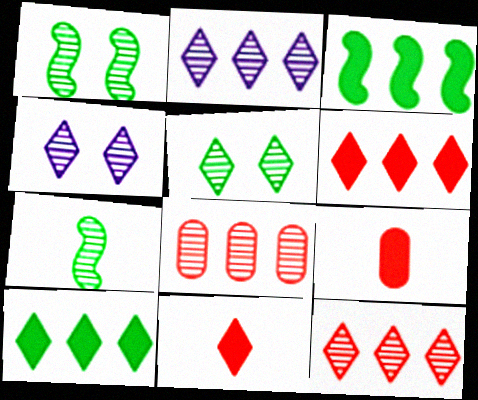[[4, 7, 8]]